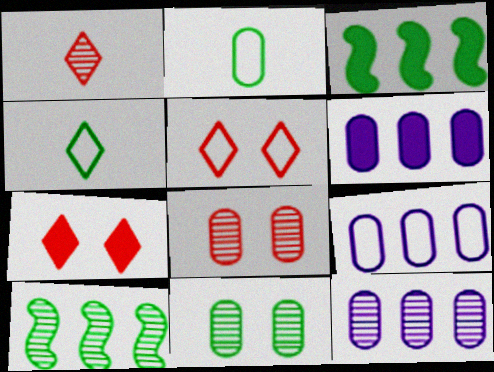[[2, 6, 8], 
[3, 4, 11], 
[6, 9, 12]]